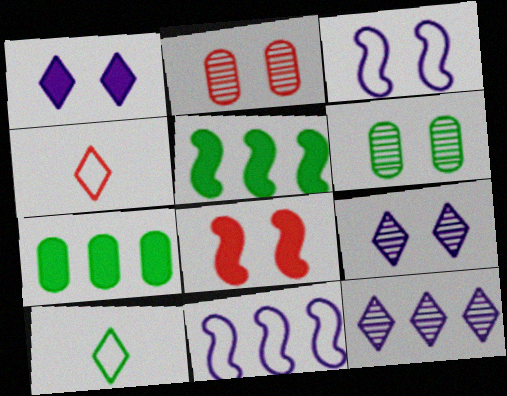[[5, 6, 10]]